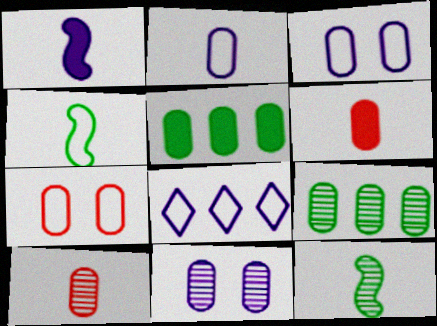[[1, 8, 11], 
[3, 5, 10], 
[3, 6, 9], 
[4, 7, 8], 
[9, 10, 11]]